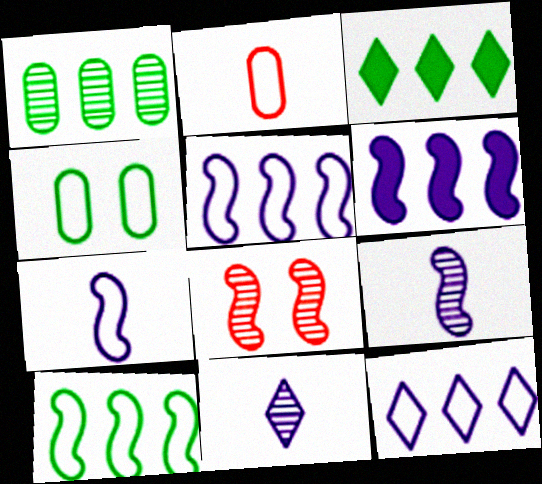[[1, 3, 10], 
[1, 8, 11]]